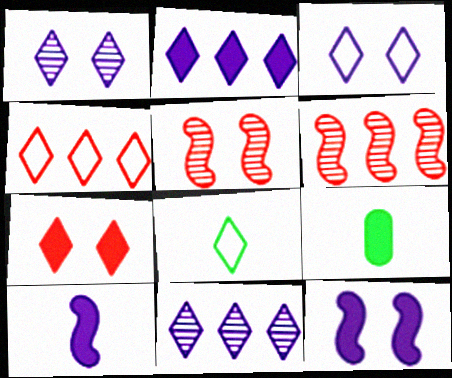[[3, 4, 8], 
[3, 6, 9], 
[7, 8, 11]]